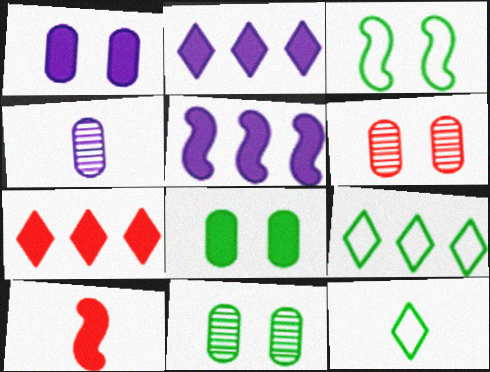[[2, 8, 10], 
[3, 4, 7], 
[4, 10, 12], 
[5, 6, 12]]